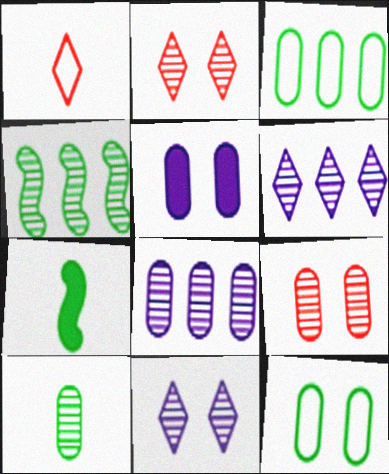[[1, 4, 5], 
[5, 9, 12], 
[8, 9, 10]]